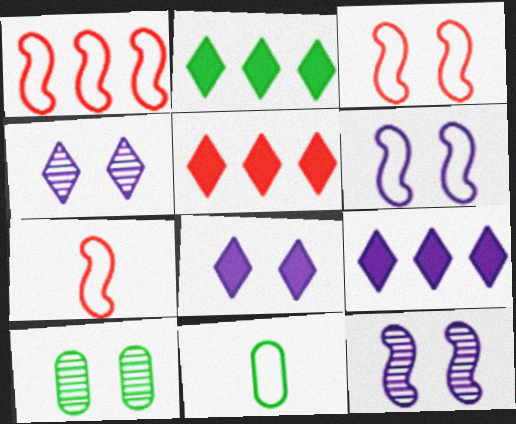[[1, 3, 7], 
[2, 5, 9], 
[3, 8, 10], 
[5, 11, 12], 
[7, 9, 10]]